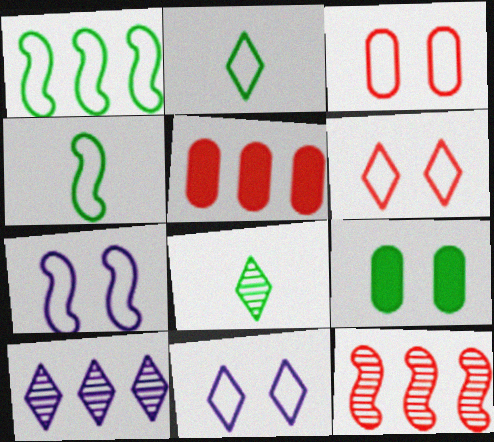[[1, 5, 10], 
[1, 8, 9], 
[5, 7, 8]]